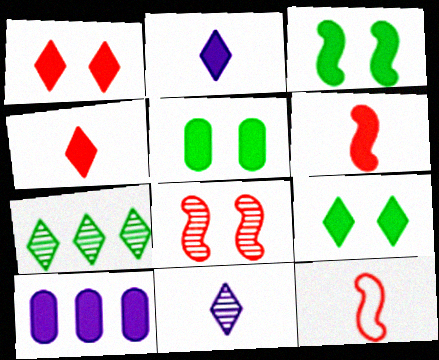[[3, 4, 10], 
[3, 5, 9], 
[6, 9, 10]]